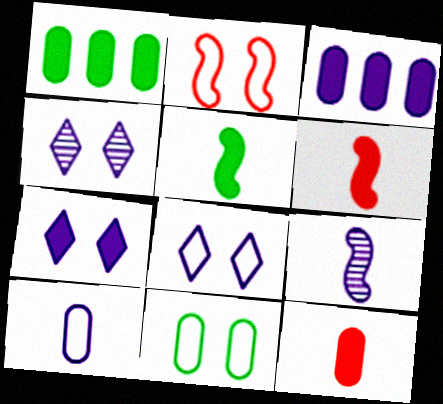[[1, 6, 7], 
[2, 8, 11], 
[3, 8, 9], 
[4, 7, 8]]